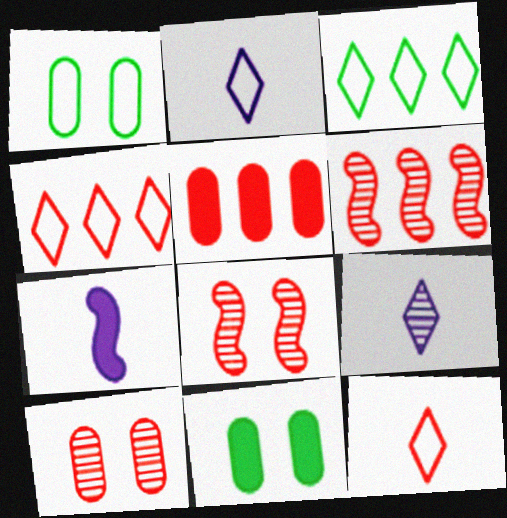[[2, 6, 11], 
[3, 7, 10], 
[4, 5, 6], 
[5, 8, 12]]